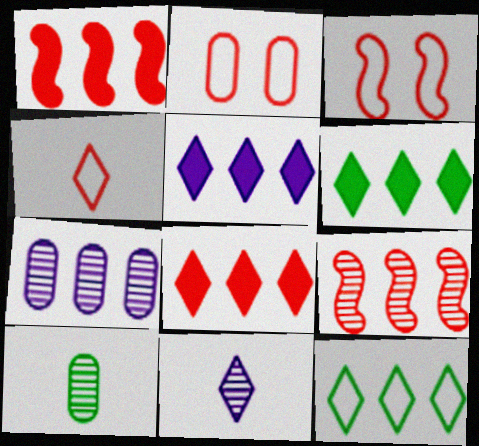[[1, 7, 12], 
[3, 5, 10], 
[5, 6, 8]]